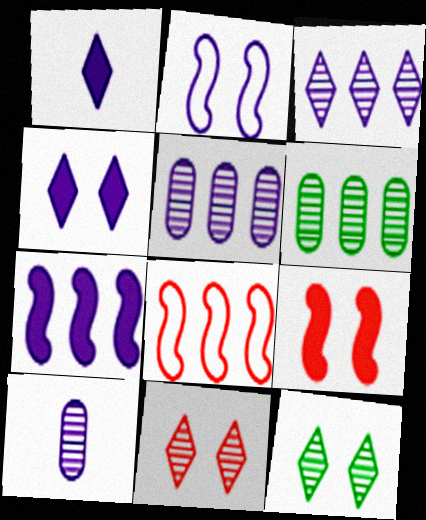[[1, 2, 5]]